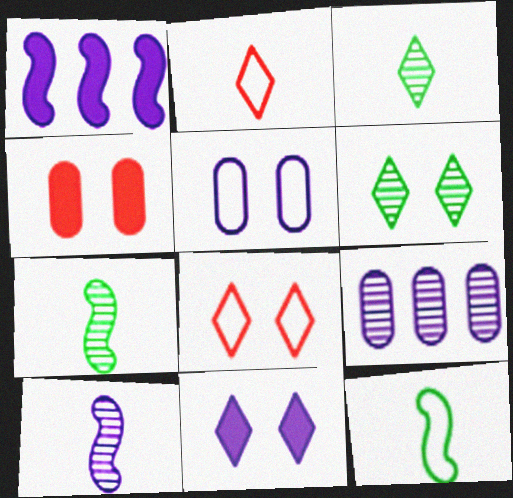[[6, 8, 11]]